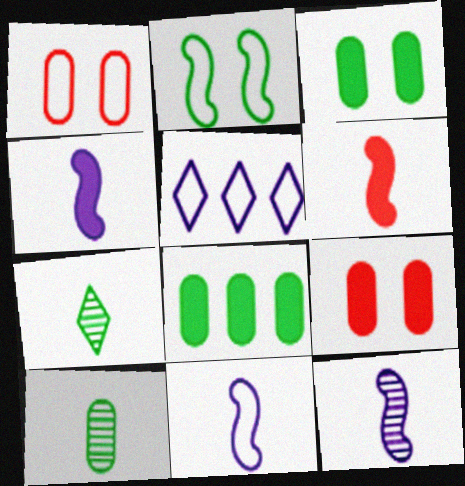[[2, 7, 8], 
[4, 11, 12]]